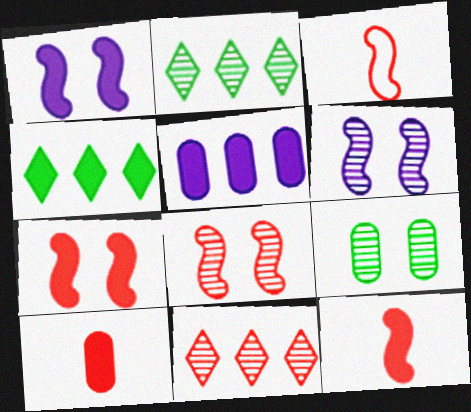[[1, 4, 10]]